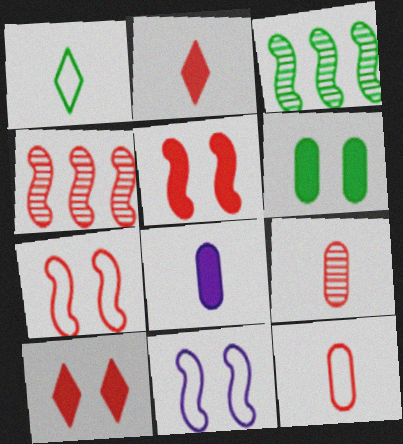[[1, 3, 6], 
[4, 10, 12]]